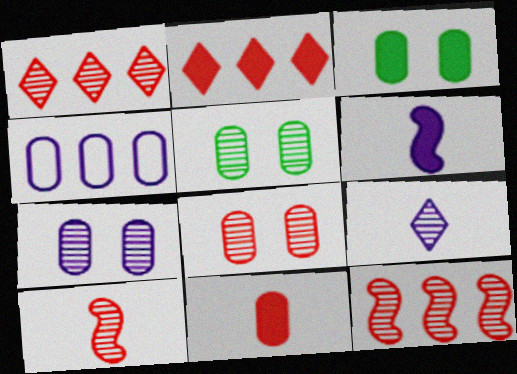[[1, 8, 10], 
[2, 3, 6], 
[4, 5, 11], 
[5, 7, 8], 
[5, 9, 12]]